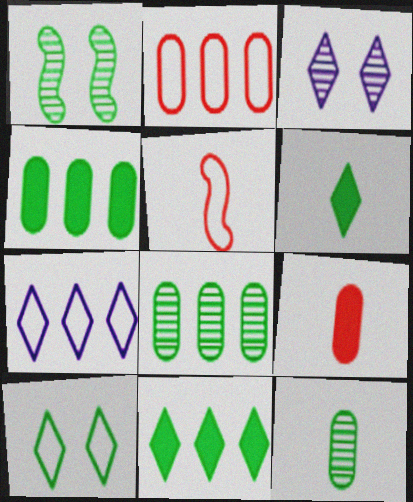[[1, 7, 9], 
[3, 4, 5]]